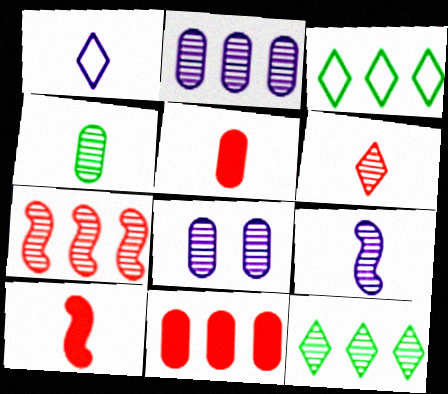[[1, 4, 10], 
[2, 7, 12], 
[3, 8, 10], 
[4, 6, 9]]